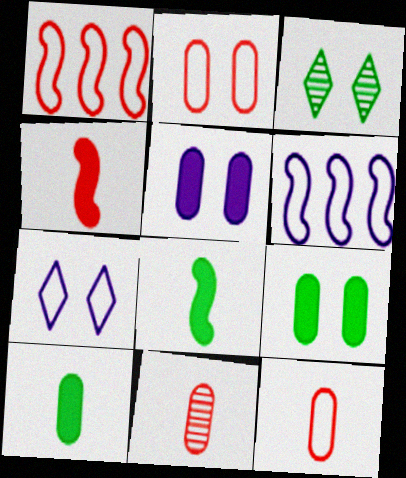[]